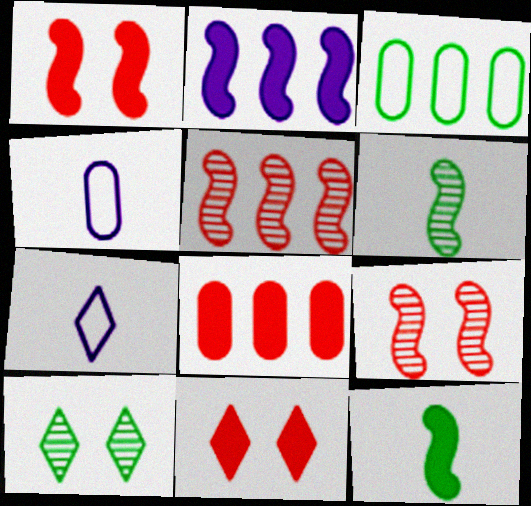[[1, 2, 12], 
[3, 10, 12]]